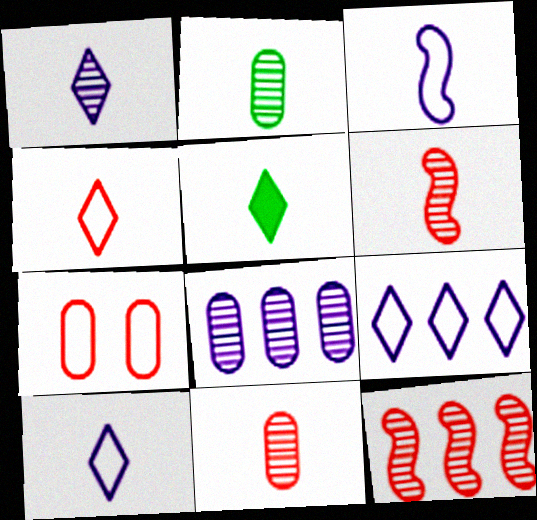[[1, 2, 6], 
[1, 4, 5], 
[3, 5, 11]]